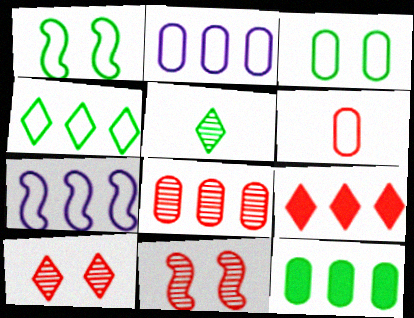[[1, 5, 12], 
[2, 3, 6], 
[2, 8, 12], 
[6, 9, 11]]